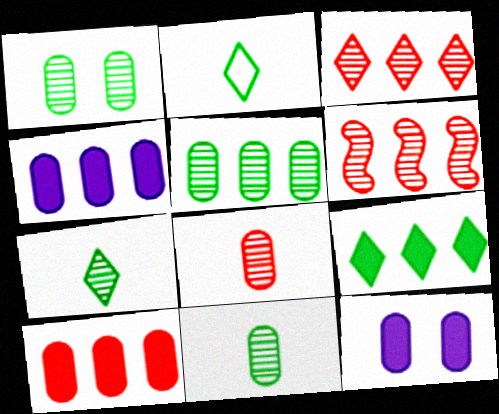[[1, 5, 11], 
[2, 6, 12]]